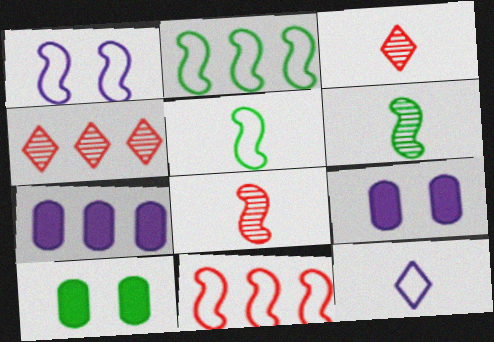[[1, 5, 11], 
[2, 3, 9], 
[2, 4, 7], 
[4, 5, 9]]